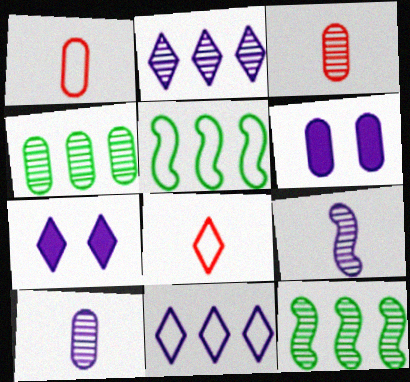[[1, 4, 6], 
[1, 7, 12], 
[3, 5, 7], 
[6, 8, 12], 
[6, 9, 11]]